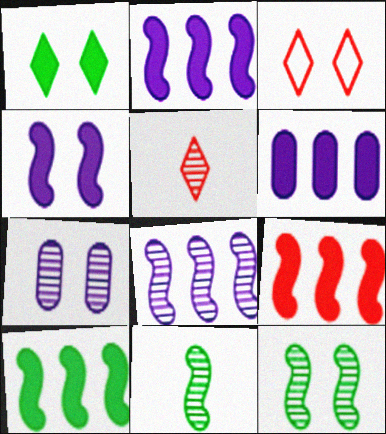[[2, 9, 10], 
[3, 6, 11]]